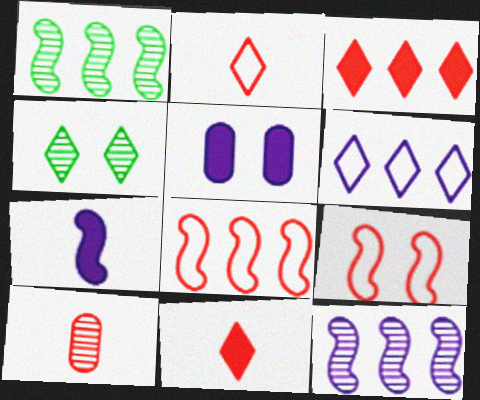[[1, 2, 5], 
[1, 7, 9], 
[3, 9, 10], 
[4, 5, 9], 
[4, 6, 11], 
[4, 10, 12]]